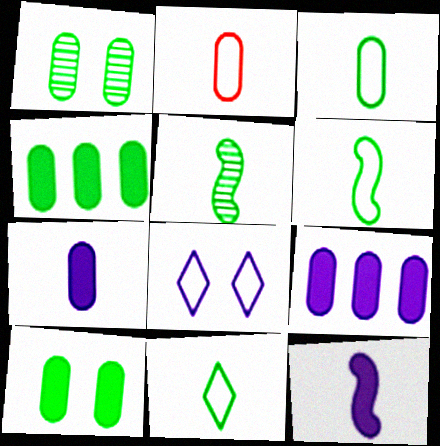[[1, 2, 9], 
[1, 3, 4], 
[3, 6, 11]]